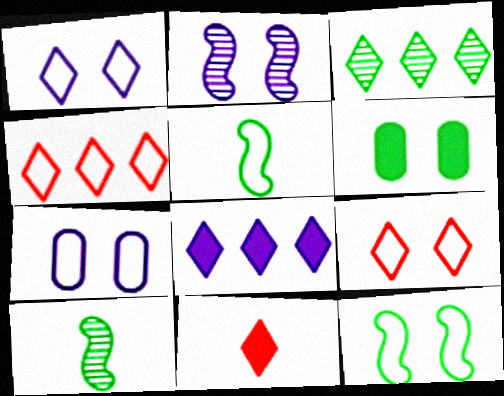[[1, 3, 11], 
[2, 6, 9], 
[3, 4, 8], 
[3, 5, 6], 
[4, 5, 7], 
[7, 9, 12]]